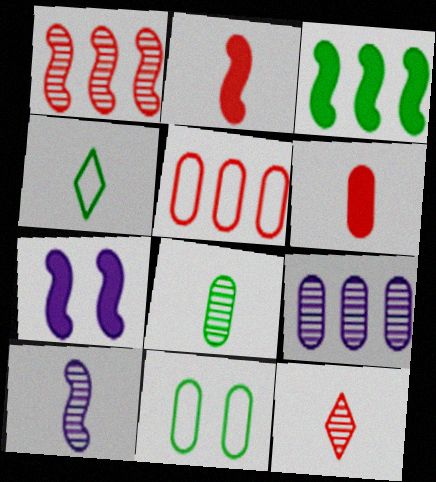[[2, 3, 7], 
[4, 6, 10], 
[6, 9, 11], 
[8, 10, 12]]